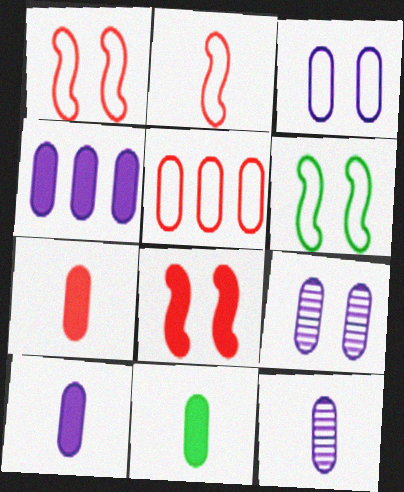[[3, 4, 12], 
[5, 9, 11], 
[7, 10, 11]]